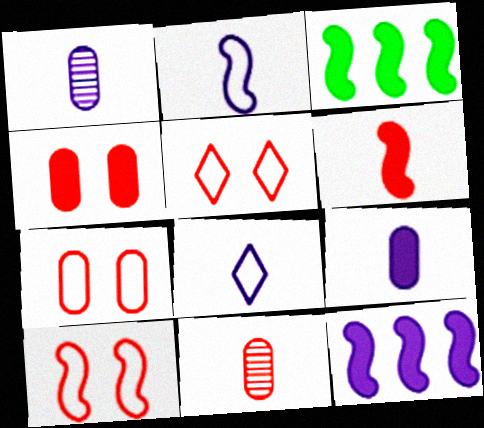[[1, 3, 5], 
[5, 7, 10]]